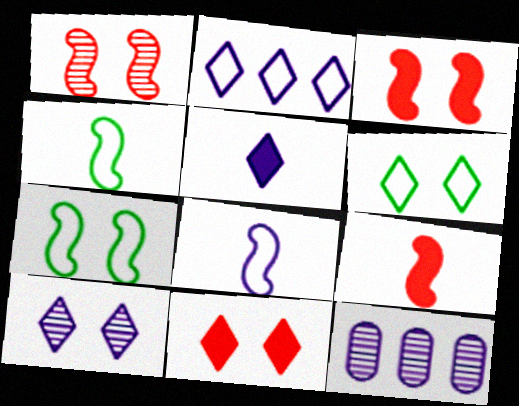[[2, 5, 10], 
[4, 11, 12], 
[6, 9, 12], 
[6, 10, 11]]